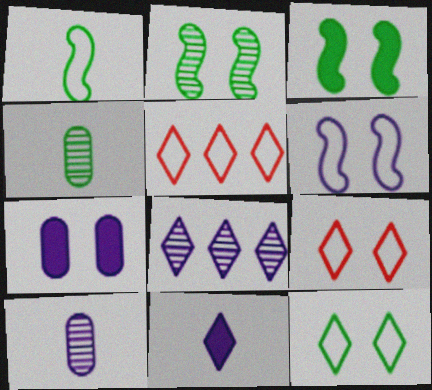[[2, 7, 9], 
[3, 5, 10]]